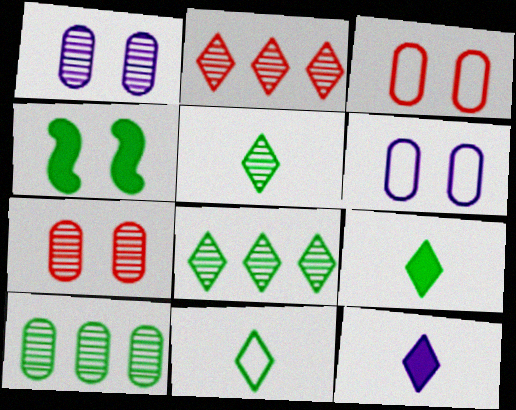[[4, 10, 11], 
[5, 9, 11]]